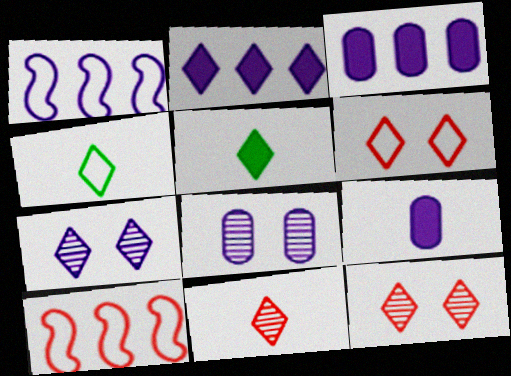[[1, 7, 9], 
[2, 4, 12], 
[5, 8, 10]]